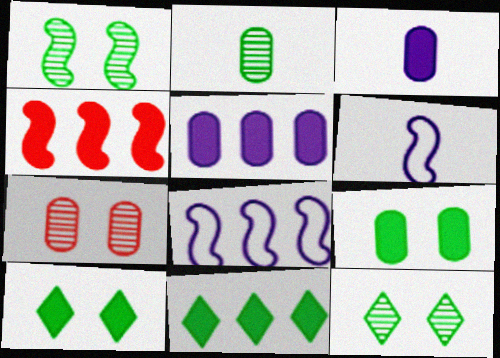[[1, 4, 6], 
[3, 4, 10], 
[4, 5, 11], 
[6, 7, 11]]